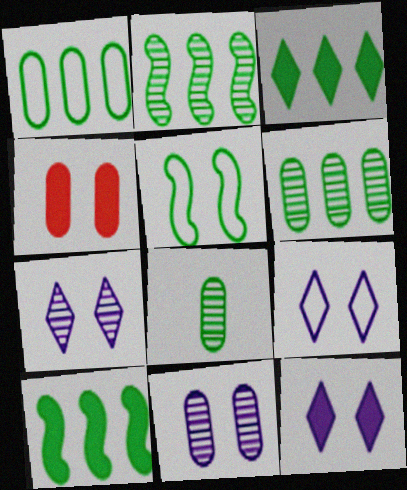[[1, 2, 3], 
[3, 5, 8], 
[4, 5, 7], 
[7, 9, 12]]